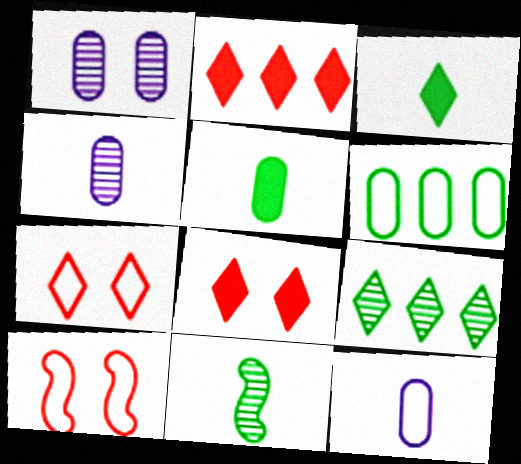[]